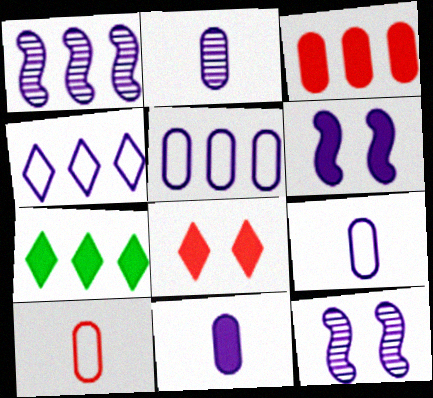[[2, 4, 6], 
[2, 9, 11], 
[4, 11, 12], 
[7, 10, 12]]